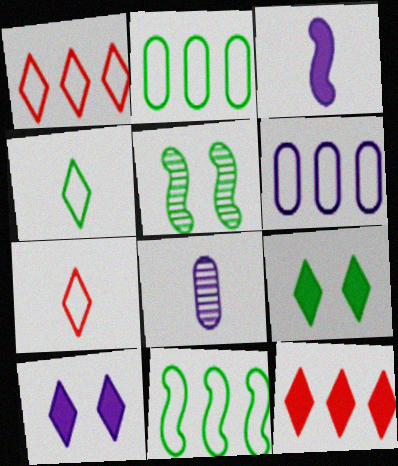[[1, 6, 11]]